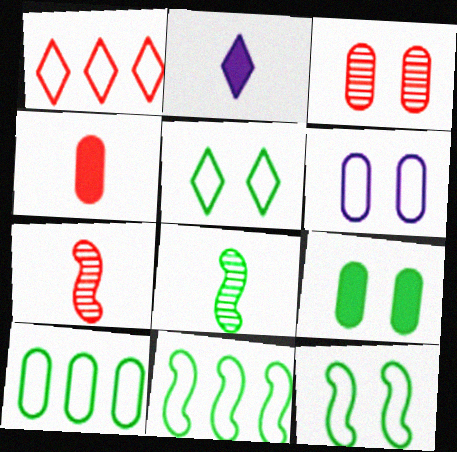[[2, 3, 11], 
[3, 6, 9]]